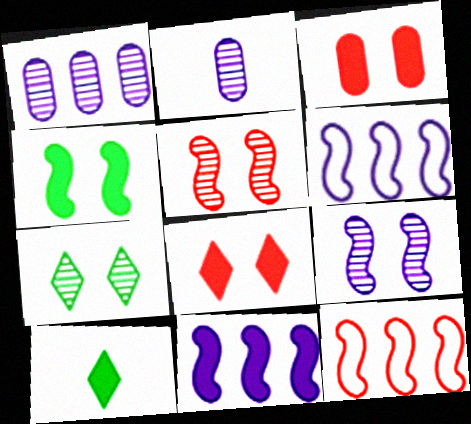[[3, 10, 11]]